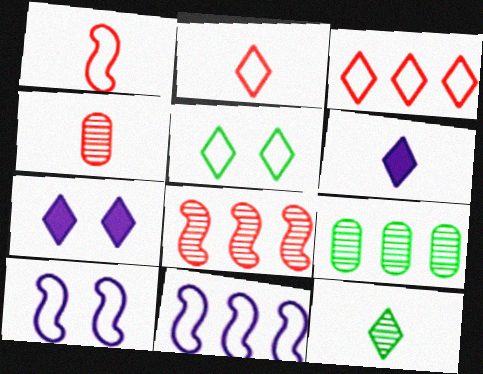[[1, 7, 9], 
[2, 6, 12], 
[3, 7, 12]]